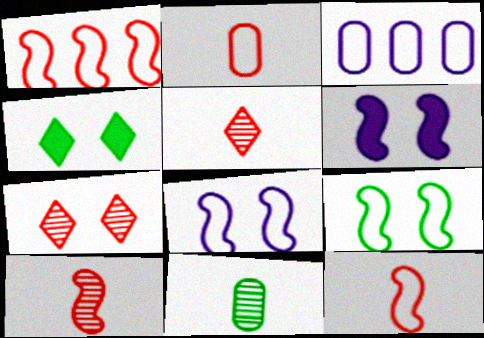[[3, 4, 10]]